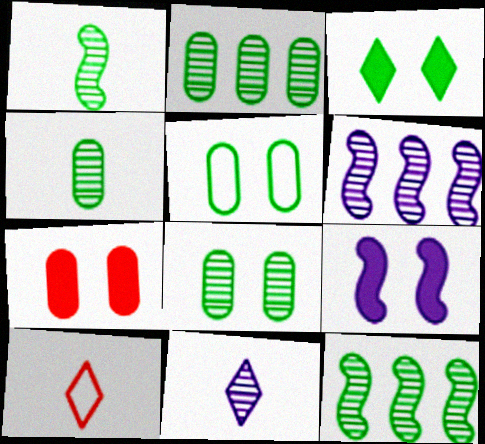[[2, 4, 8], 
[2, 9, 10], 
[3, 7, 9]]